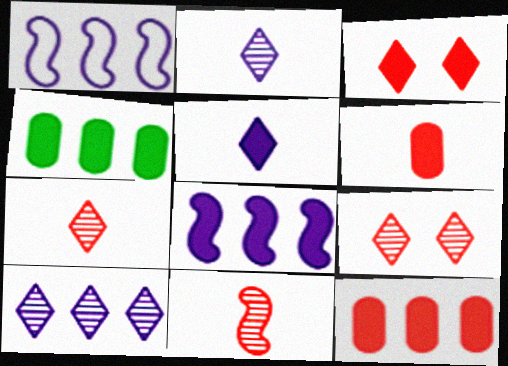[]